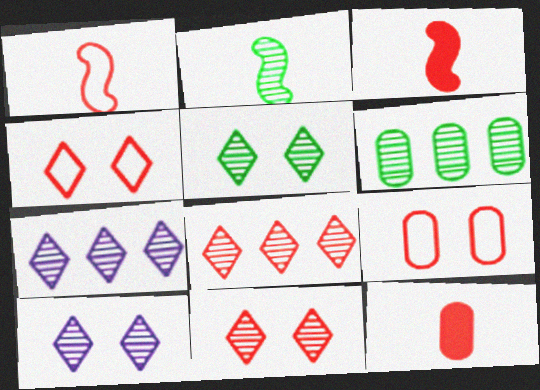[[2, 5, 6], 
[3, 8, 9], 
[5, 10, 11]]